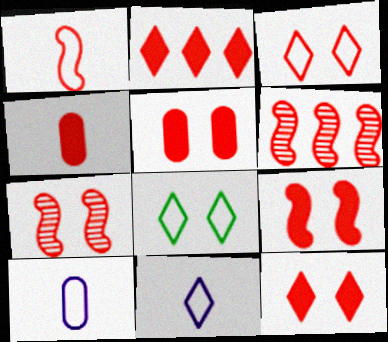[[1, 6, 9], 
[2, 4, 9], 
[3, 4, 6], 
[3, 5, 7], 
[5, 9, 12]]